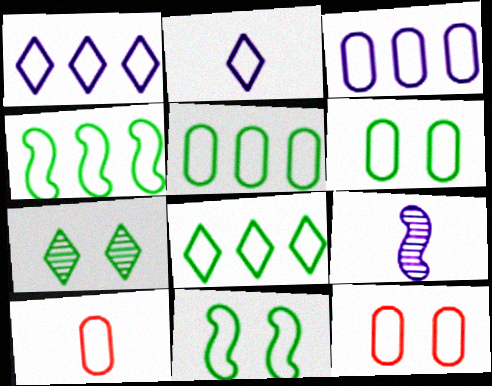[[1, 10, 11], 
[2, 4, 12], 
[3, 6, 10], 
[4, 5, 8]]